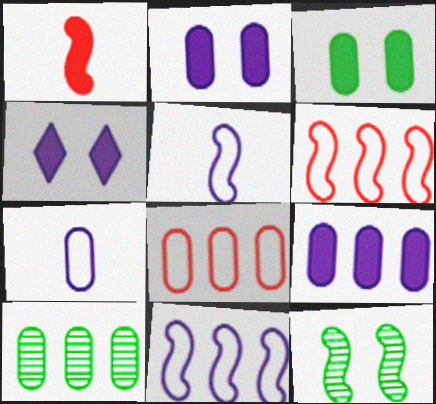[[1, 11, 12], 
[8, 9, 10]]